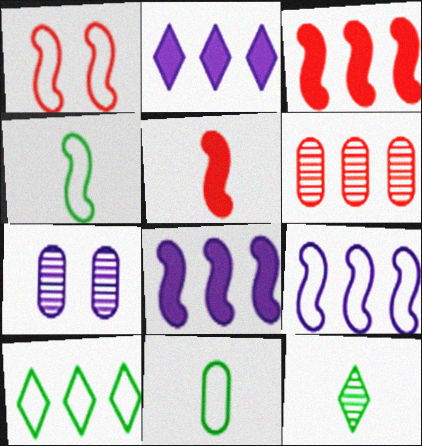[[1, 4, 9], 
[5, 7, 10], 
[6, 8, 10]]